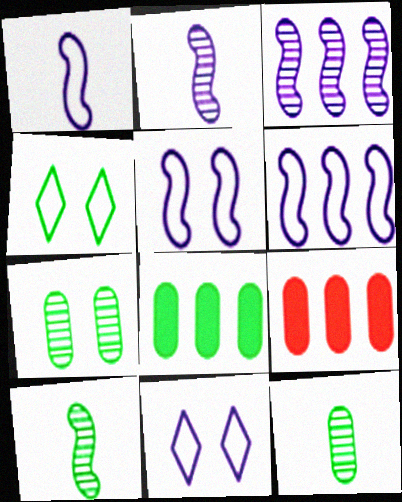[[1, 5, 6], 
[2, 4, 9], 
[4, 8, 10], 
[9, 10, 11]]